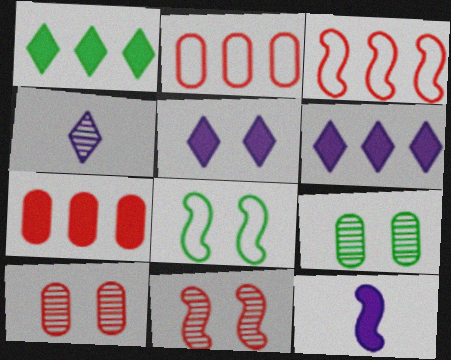[[4, 7, 8], 
[5, 8, 10]]